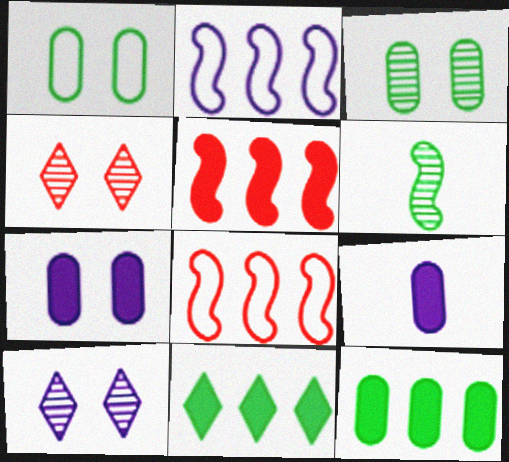[[1, 6, 11], 
[2, 9, 10]]